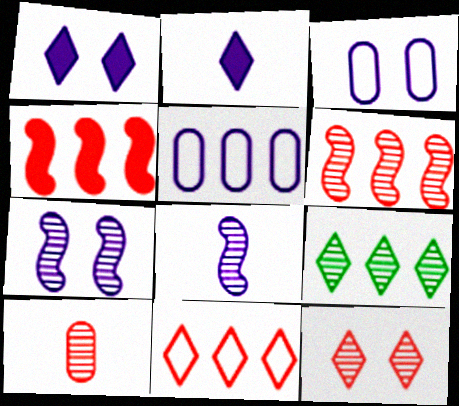[[1, 3, 7], 
[1, 5, 8], 
[2, 5, 7], 
[4, 5, 9], 
[6, 10, 12], 
[7, 9, 10]]